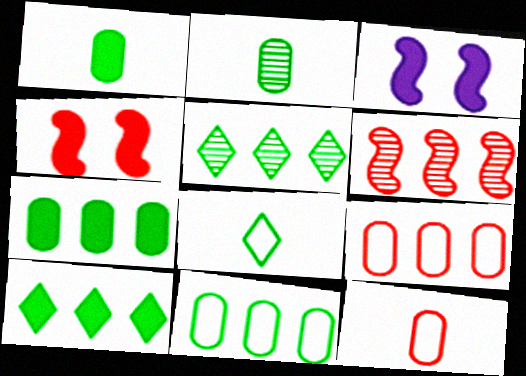[[3, 5, 12]]